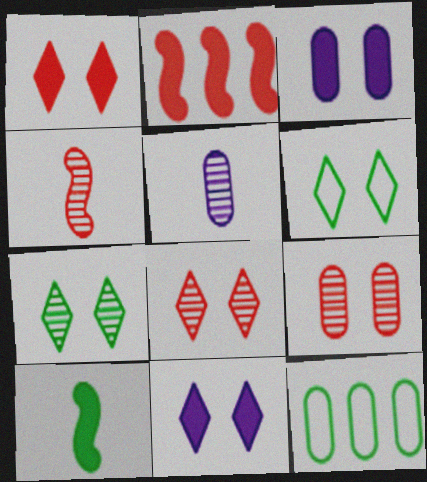[[2, 5, 6], 
[4, 11, 12], 
[6, 8, 11], 
[7, 10, 12]]